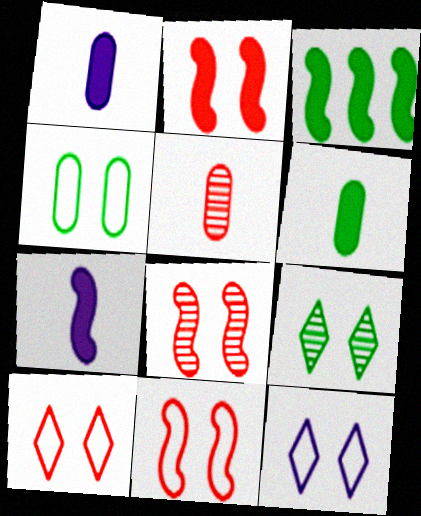[[2, 3, 7], 
[2, 8, 11], 
[3, 5, 12], 
[4, 11, 12]]